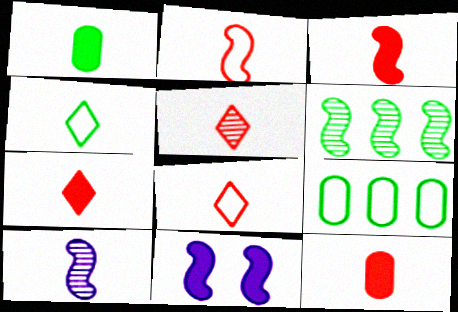[[1, 8, 10], 
[2, 5, 12], 
[2, 6, 11], 
[3, 7, 12], 
[4, 10, 12], 
[5, 7, 8], 
[5, 9, 11]]